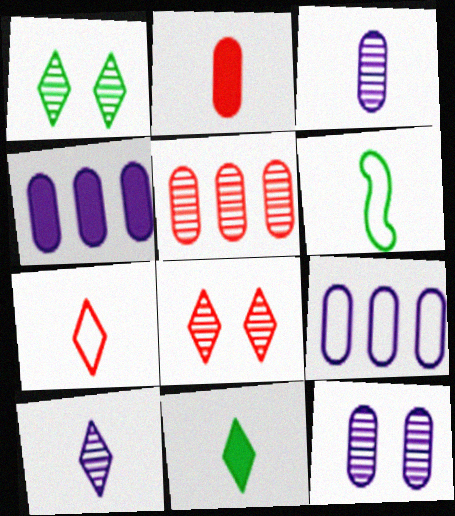[[2, 6, 10], 
[4, 6, 8], 
[7, 10, 11]]